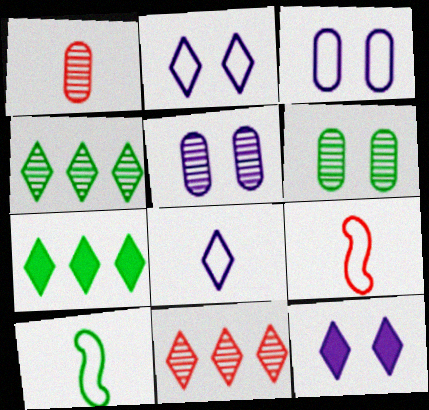[[5, 7, 9], 
[6, 7, 10]]